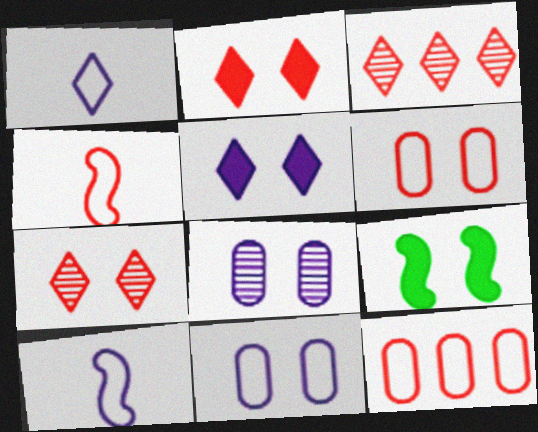[[7, 9, 11]]